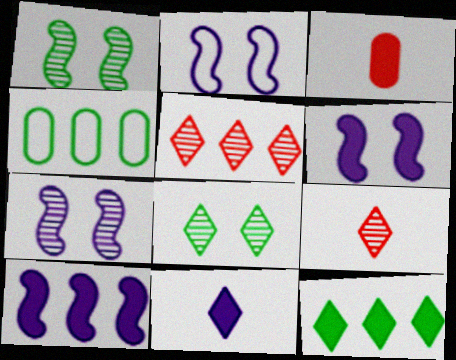[[2, 6, 7], 
[3, 6, 12], 
[4, 5, 10], 
[4, 6, 9]]